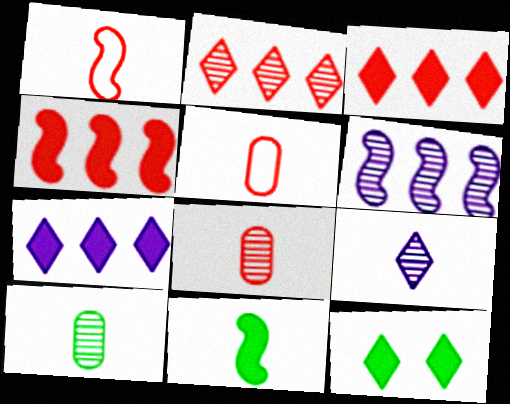[[5, 6, 12], 
[5, 9, 11]]